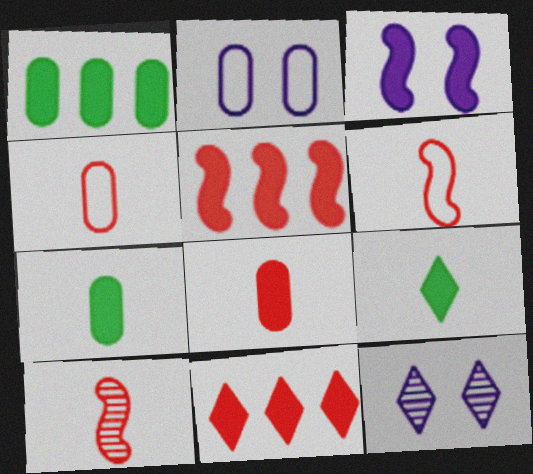[[1, 6, 12], 
[2, 3, 12], 
[3, 7, 11]]